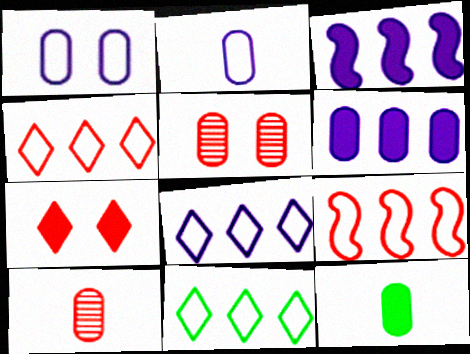[[2, 10, 12], 
[3, 7, 12], 
[4, 8, 11], 
[7, 9, 10]]